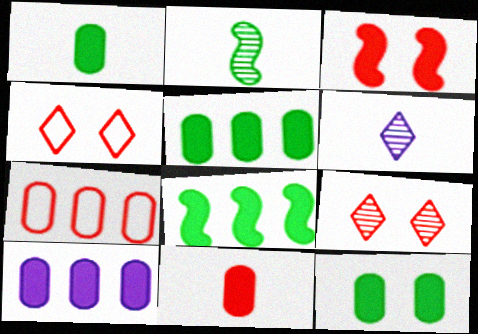[[1, 5, 12], 
[2, 4, 10], 
[10, 11, 12]]